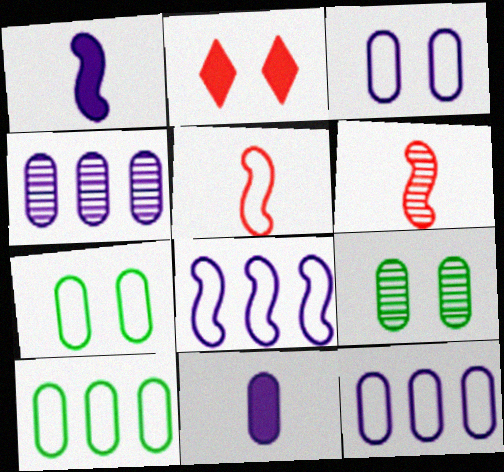[[3, 4, 11]]